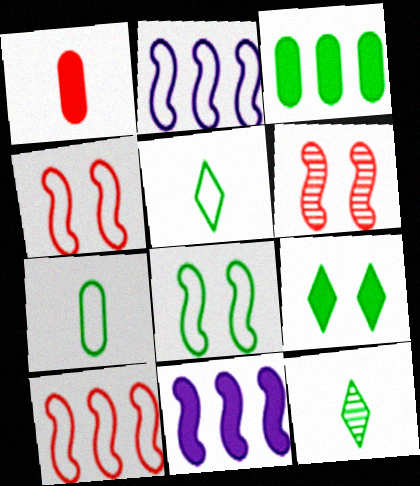[[1, 9, 11], 
[3, 8, 12]]